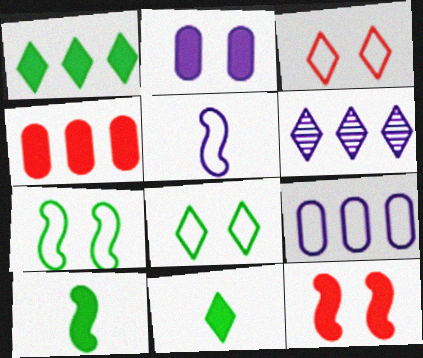[[2, 5, 6], 
[3, 6, 11]]